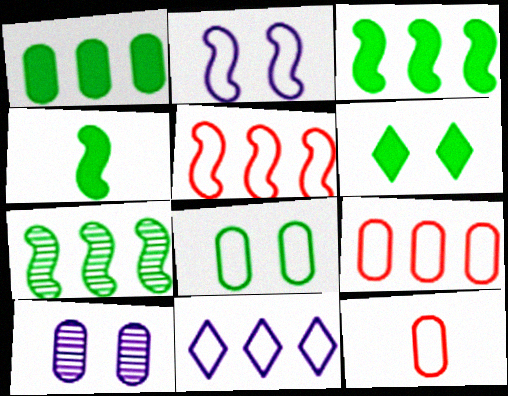[[1, 4, 6], 
[1, 10, 12]]